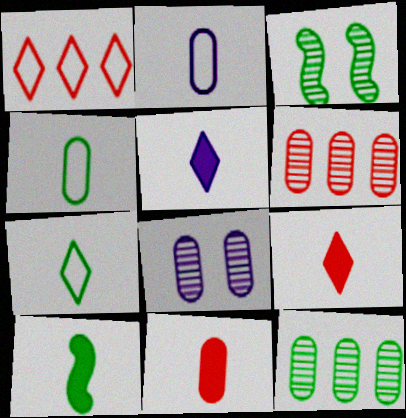[[1, 8, 10], 
[5, 10, 11]]